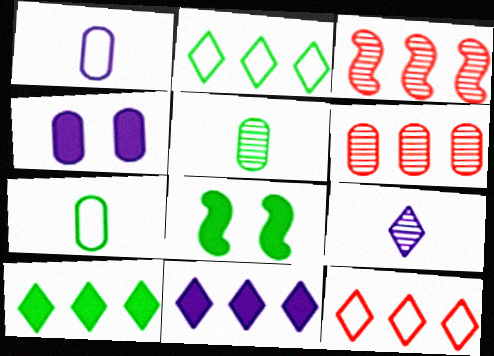[[2, 5, 8], 
[4, 6, 7]]